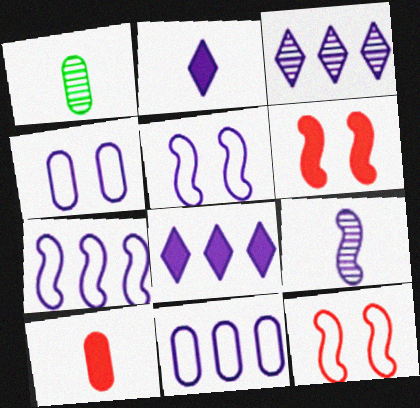[[1, 8, 12], 
[4, 8, 9]]